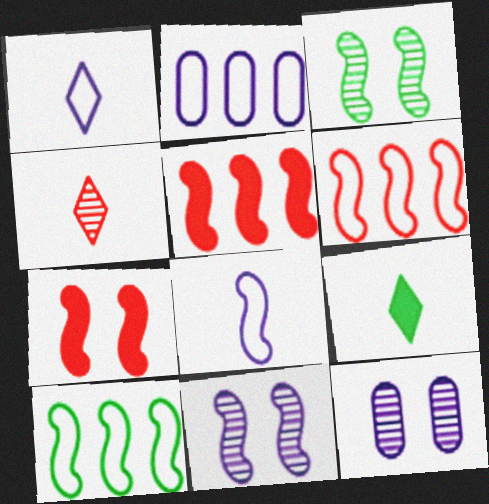[[1, 4, 9], 
[3, 5, 8], 
[6, 9, 12]]